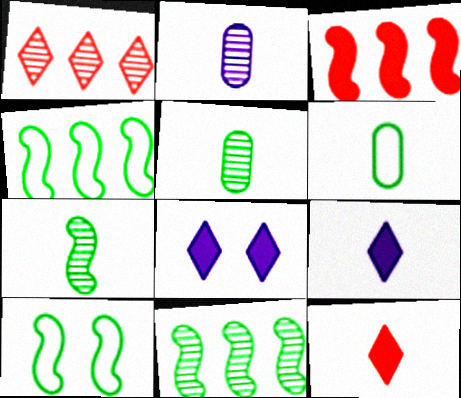[]